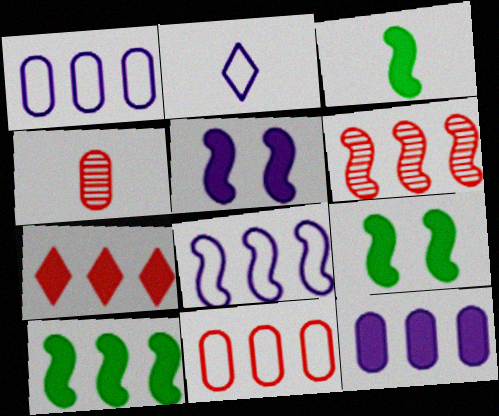[[2, 3, 4], 
[3, 9, 10], 
[6, 7, 11], 
[6, 8, 10], 
[7, 10, 12]]